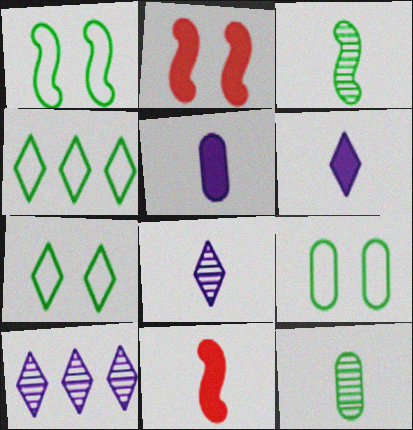[[1, 7, 9], 
[9, 10, 11]]